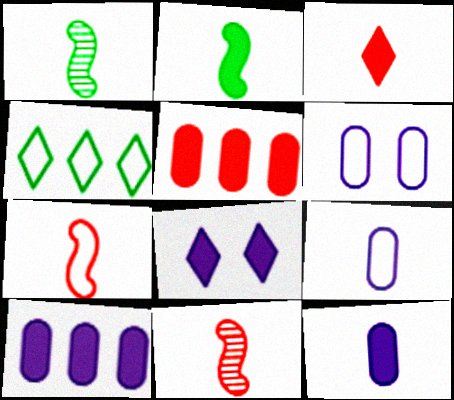[[1, 3, 9], 
[2, 3, 12], 
[2, 5, 8], 
[4, 6, 7]]